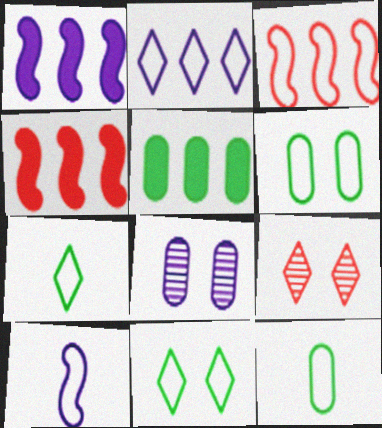[[1, 9, 12], 
[4, 7, 8], 
[5, 9, 10]]